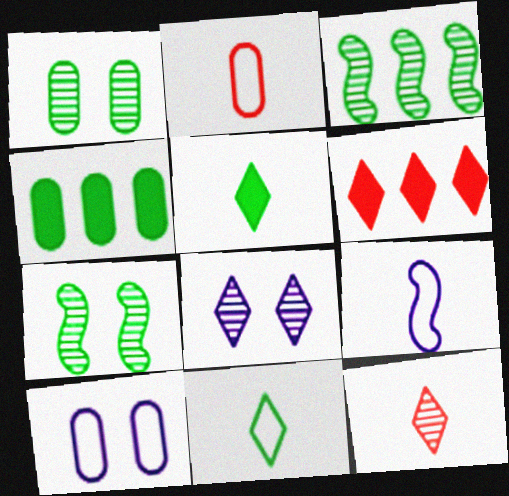[[1, 6, 9], 
[2, 9, 11], 
[4, 7, 11], 
[6, 8, 11]]